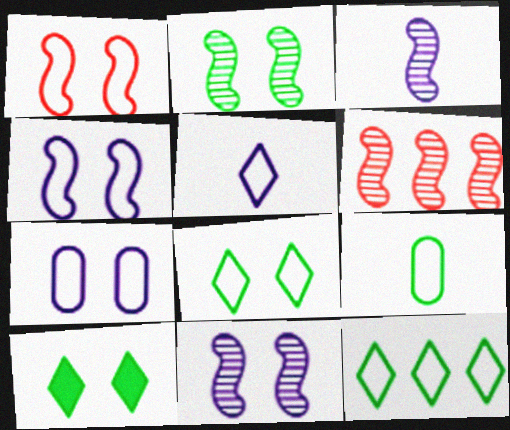[[1, 7, 8], 
[2, 3, 6]]